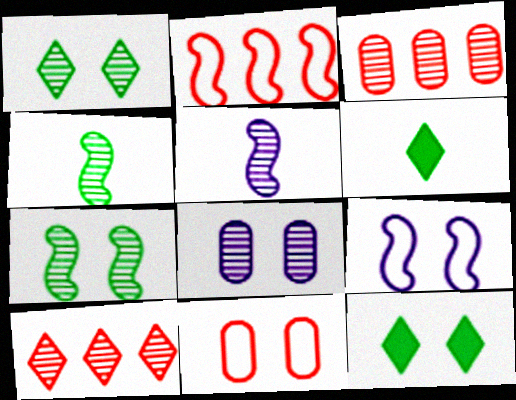[[1, 3, 5], 
[2, 6, 8], 
[3, 6, 9], 
[4, 8, 10]]